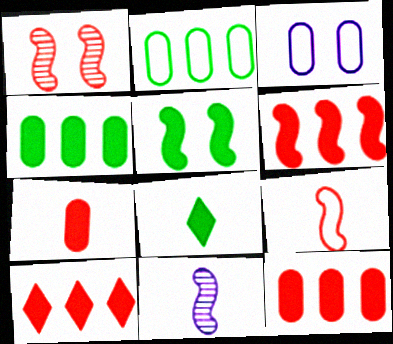[[1, 6, 9], 
[4, 5, 8], 
[6, 10, 12]]